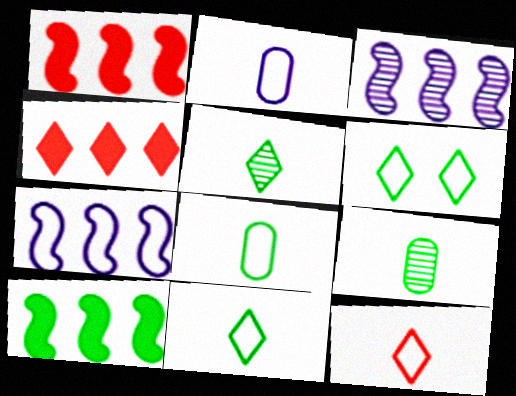[[6, 9, 10]]